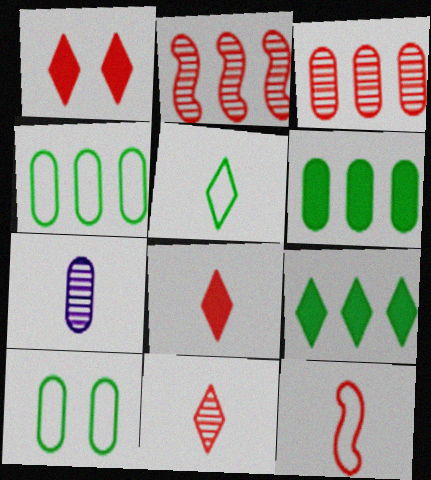[[1, 3, 12]]